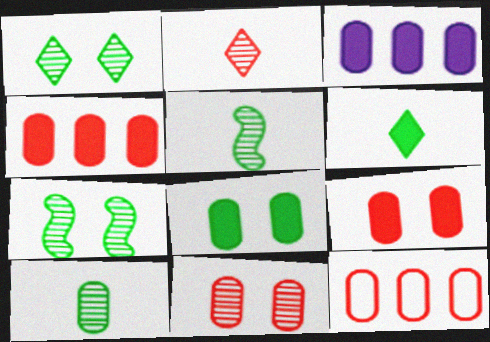[]